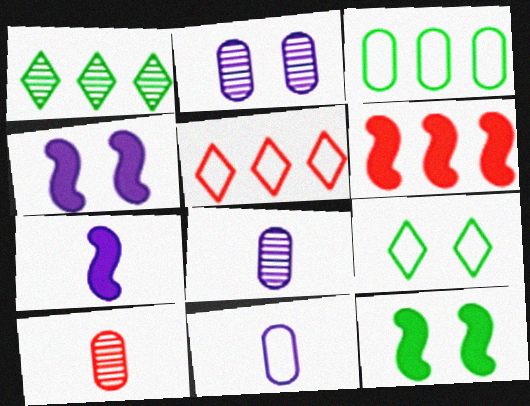[[5, 8, 12], 
[6, 7, 12], 
[6, 8, 9]]